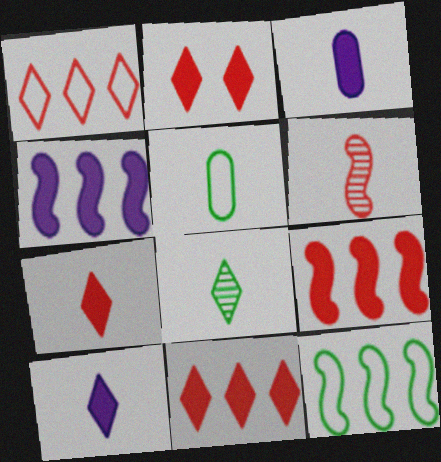[[2, 7, 11], 
[5, 6, 10]]